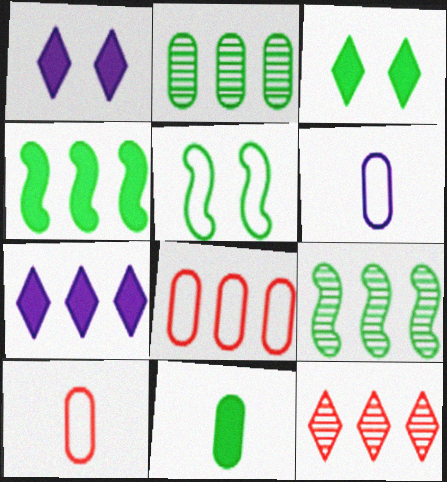[[1, 9, 10], 
[3, 4, 11], 
[7, 8, 9]]